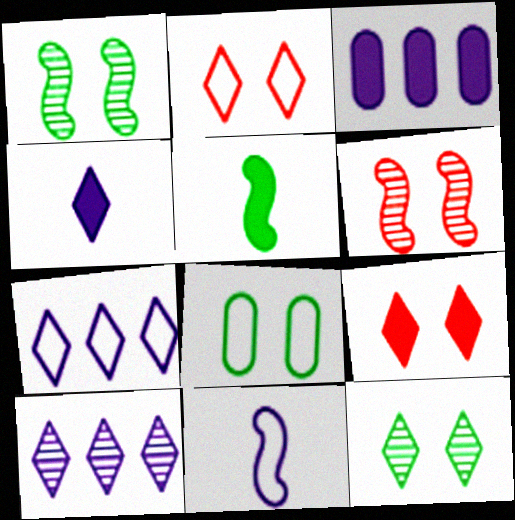[[3, 5, 9]]